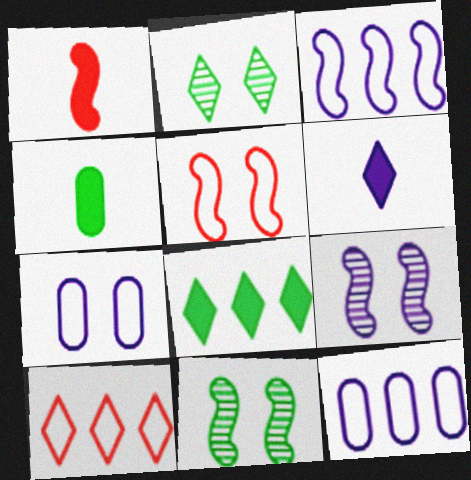[[1, 2, 12], 
[1, 3, 11], 
[1, 4, 6], 
[2, 6, 10], 
[4, 9, 10], 
[6, 9, 12]]